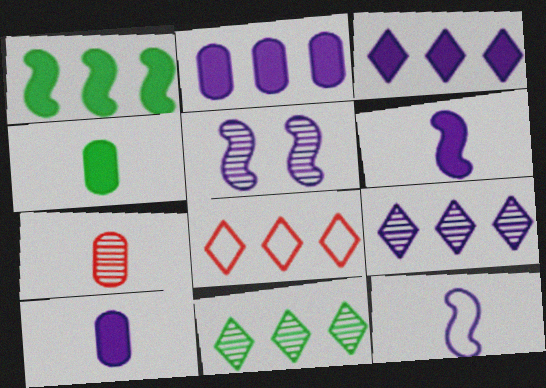[[3, 8, 11], 
[4, 5, 8], 
[5, 7, 11]]